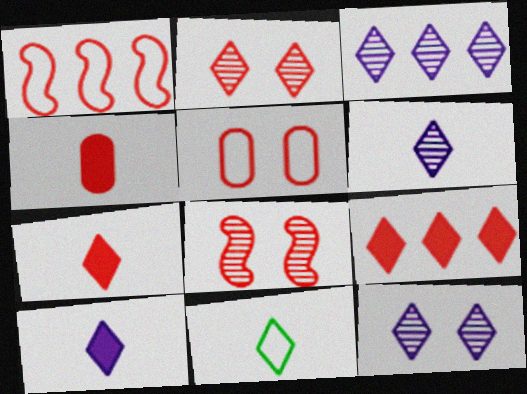[[1, 2, 4], 
[3, 6, 12], 
[6, 7, 11], 
[9, 11, 12]]